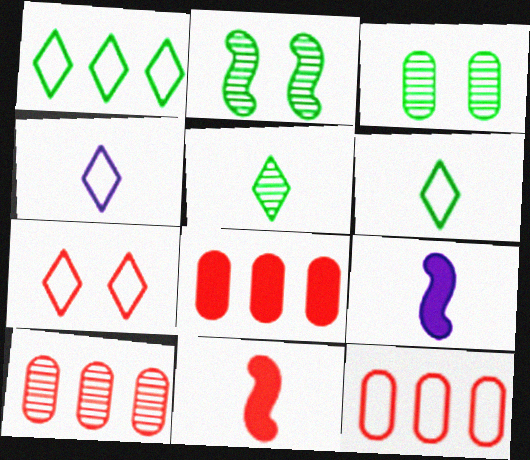[[1, 4, 7], 
[2, 4, 8], 
[7, 10, 11], 
[8, 10, 12]]